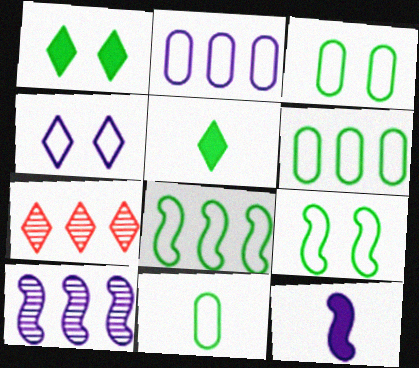[[3, 6, 11], 
[3, 7, 12], 
[4, 5, 7]]